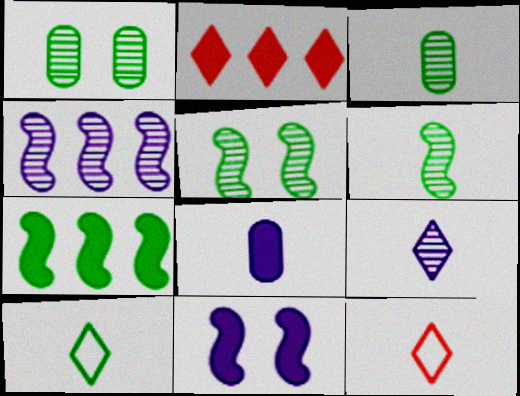[[1, 7, 10], 
[6, 8, 12]]